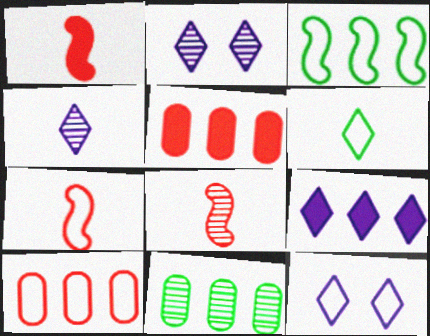[[1, 7, 8], 
[1, 11, 12], 
[2, 8, 11], 
[4, 9, 12]]